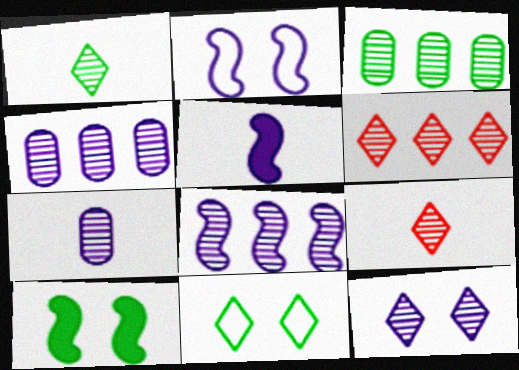[[1, 6, 12], 
[2, 5, 8], 
[3, 6, 8], 
[7, 8, 12]]